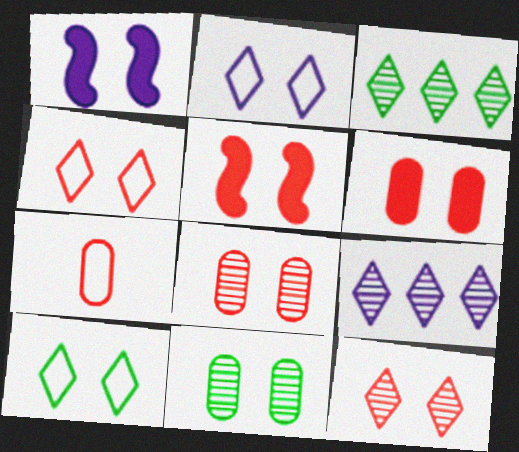[[1, 3, 7], 
[1, 4, 11], 
[1, 8, 10], 
[2, 4, 10], 
[2, 5, 11], 
[4, 5, 8]]